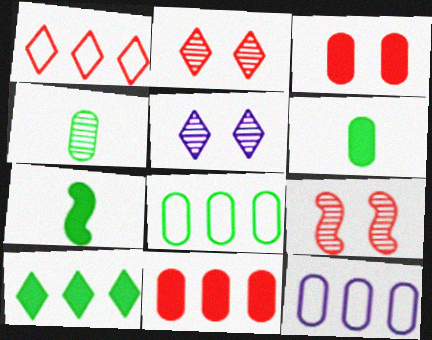[[2, 7, 12], 
[3, 4, 12]]